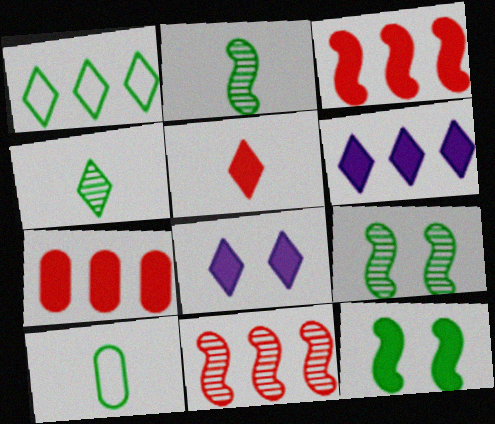[[8, 10, 11]]